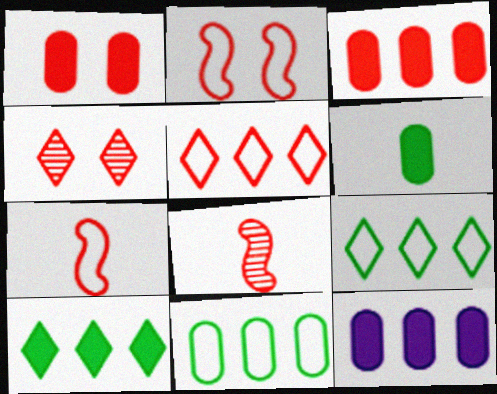[[1, 2, 4], 
[1, 5, 8], 
[1, 6, 12], 
[3, 4, 7]]